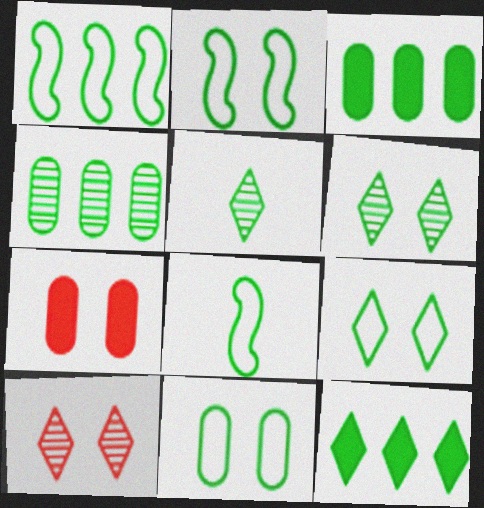[[1, 2, 8], 
[1, 4, 12], 
[2, 3, 5], 
[2, 9, 11], 
[3, 6, 8], 
[5, 9, 12]]